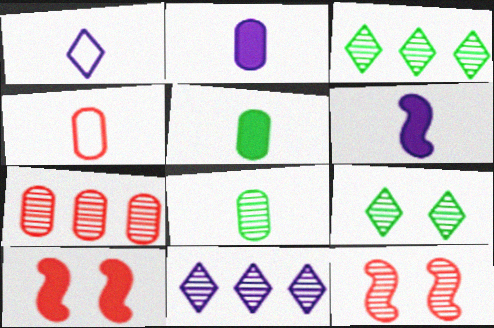[[2, 4, 8], 
[8, 11, 12]]